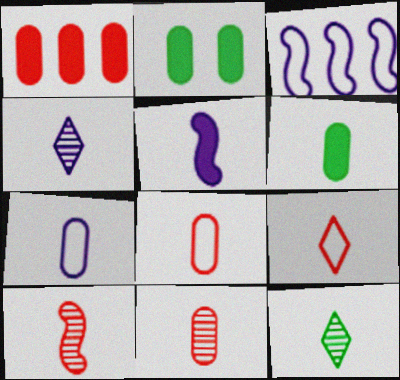[[4, 5, 7], 
[5, 8, 12], 
[6, 7, 11]]